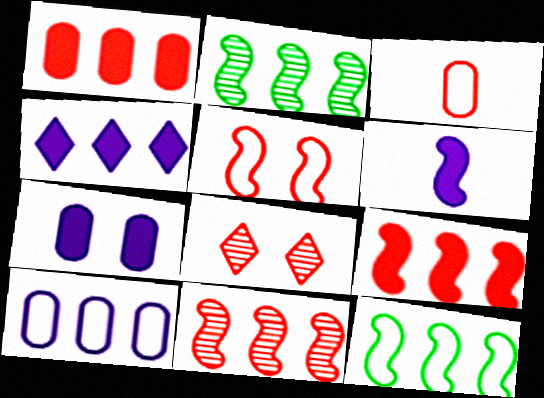[[2, 5, 6], 
[3, 8, 9], 
[4, 6, 7]]